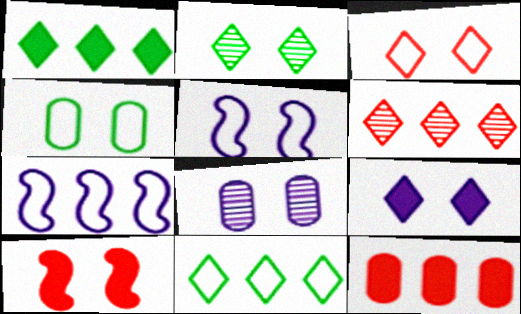[[2, 3, 9], 
[3, 4, 5], 
[5, 8, 9]]